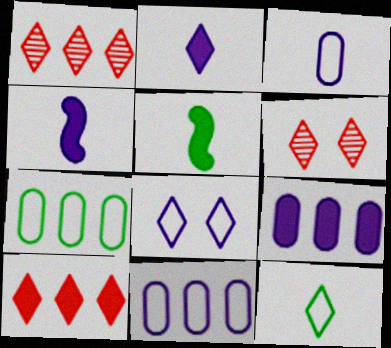[[4, 6, 7], 
[5, 6, 11]]